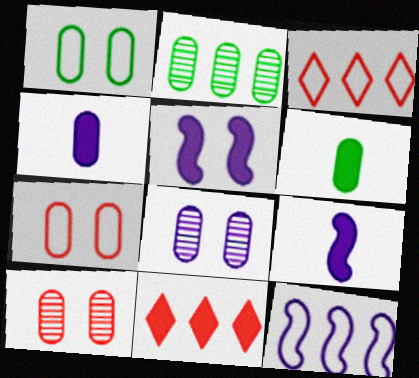[[1, 2, 6], 
[2, 4, 7], 
[2, 11, 12], 
[5, 6, 11]]